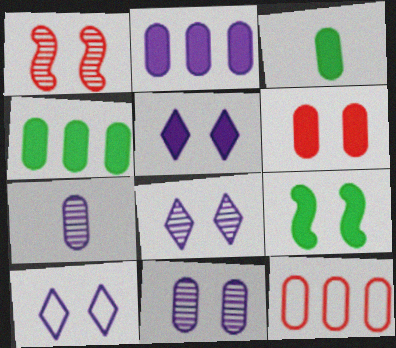[[2, 3, 6], 
[3, 11, 12], 
[5, 6, 9], 
[5, 8, 10]]